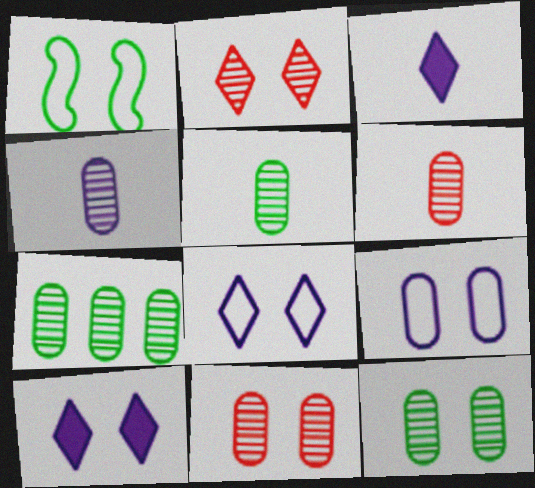[[1, 10, 11], 
[4, 5, 6], 
[4, 7, 11], 
[5, 7, 12]]